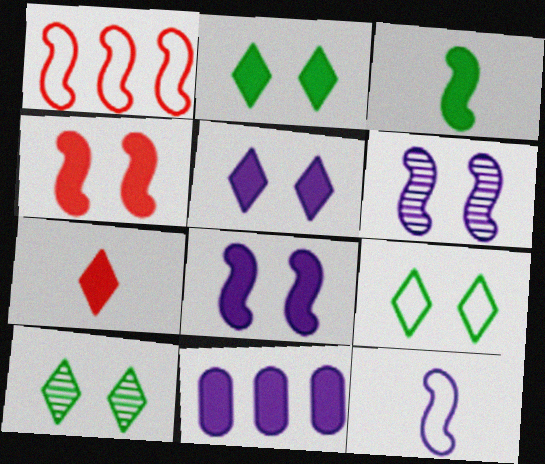[[1, 3, 6], 
[2, 9, 10]]